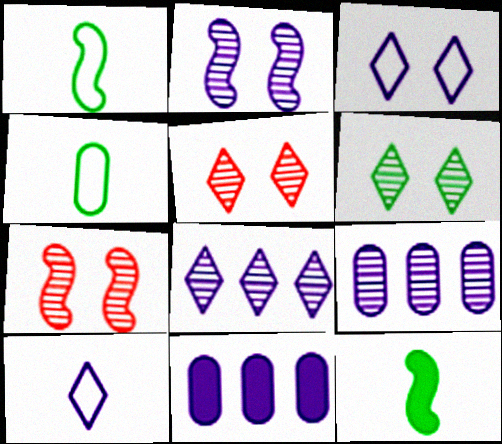[[1, 5, 11], 
[2, 10, 11]]